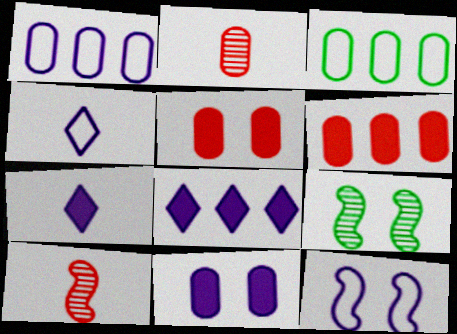[[1, 4, 12], 
[2, 3, 11], 
[4, 6, 9]]